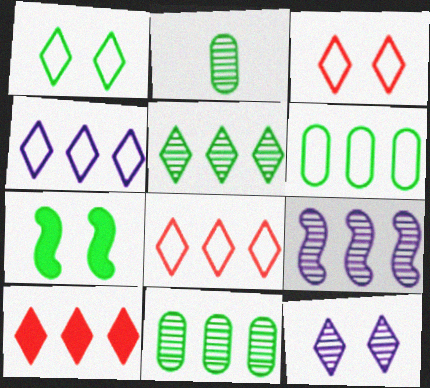[[4, 5, 10], 
[6, 9, 10]]